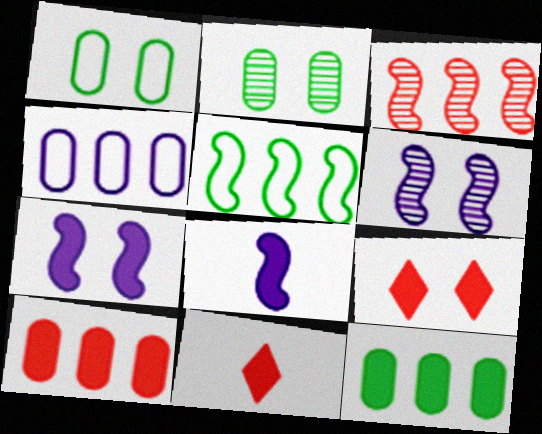[[1, 6, 9], 
[7, 11, 12], 
[8, 9, 12]]